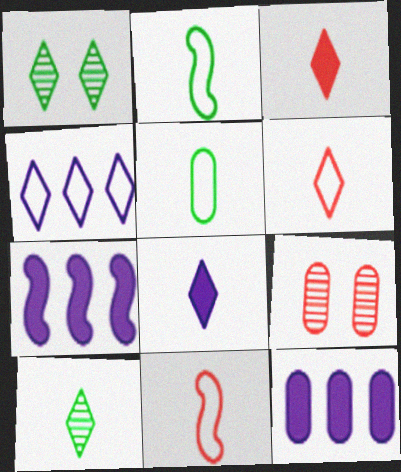[[1, 3, 4], 
[1, 11, 12], 
[5, 9, 12], 
[6, 8, 10]]